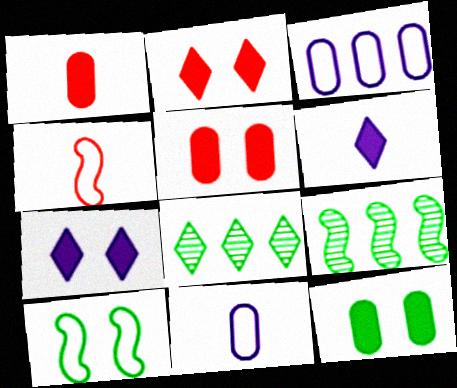[[2, 9, 11]]